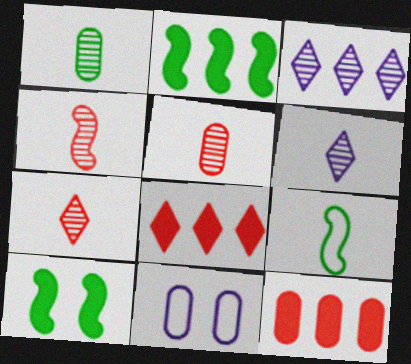[[1, 4, 6], 
[1, 11, 12], 
[2, 7, 11], 
[4, 5, 7]]